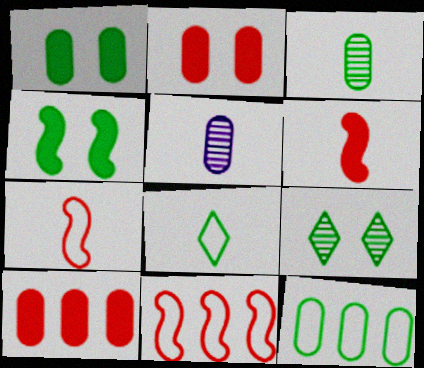[[1, 3, 12], 
[2, 5, 12], 
[5, 6, 8]]